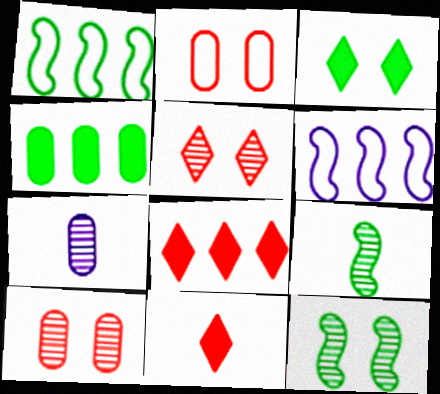[[2, 4, 7]]